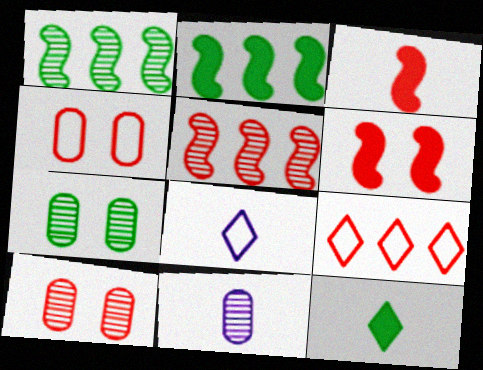[[2, 8, 10], 
[3, 9, 10]]